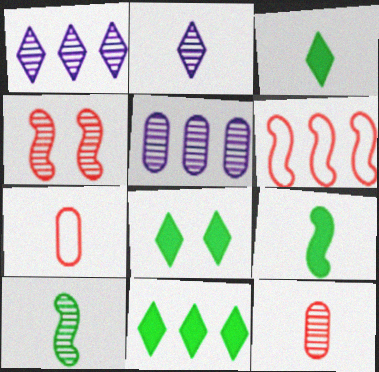[[2, 7, 9], 
[2, 10, 12], 
[3, 8, 11], 
[5, 6, 11]]